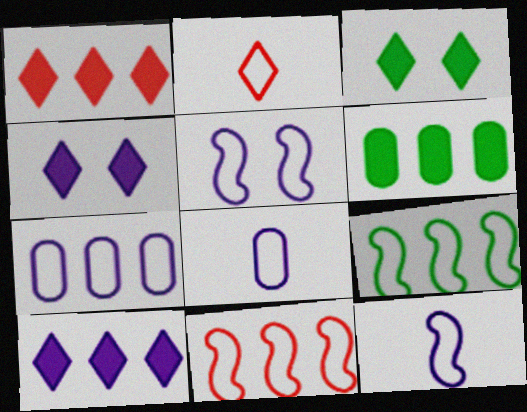[]